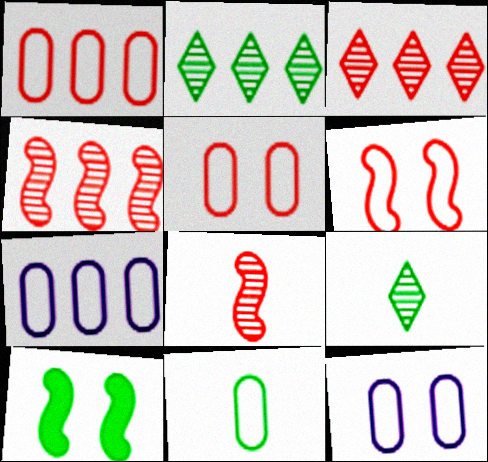[[1, 11, 12], 
[2, 10, 11], 
[5, 7, 11]]